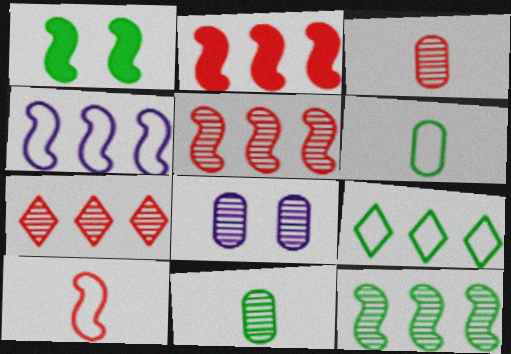[[1, 9, 11], 
[2, 4, 12]]